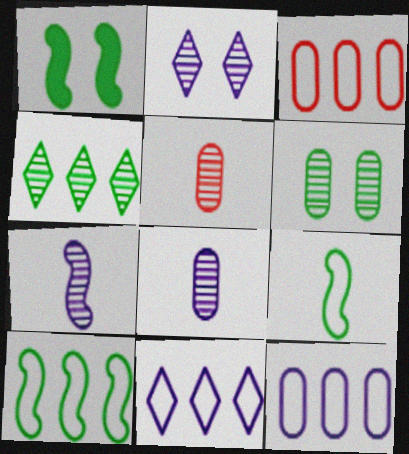[[1, 5, 11], 
[3, 10, 11]]